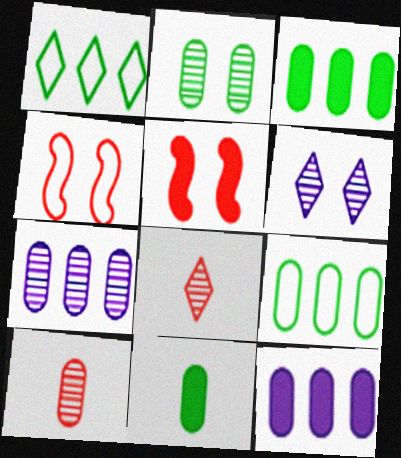[[2, 7, 10], 
[2, 9, 11]]